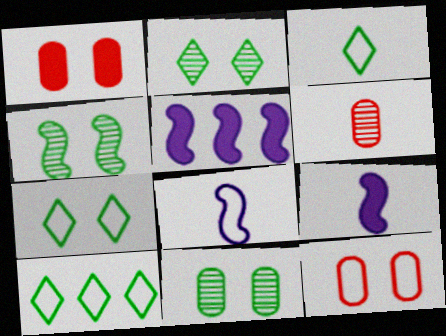[[2, 4, 11], 
[3, 6, 9], 
[3, 7, 10], 
[5, 6, 7], 
[8, 10, 12]]